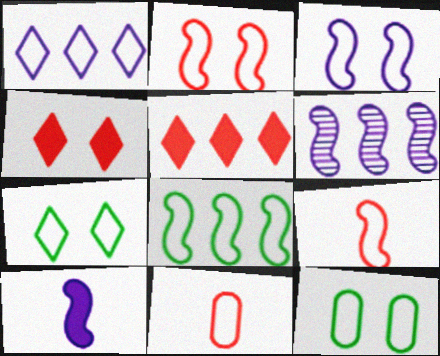[[1, 9, 12], 
[3, 6, 10], 
[3, 8, 9]]